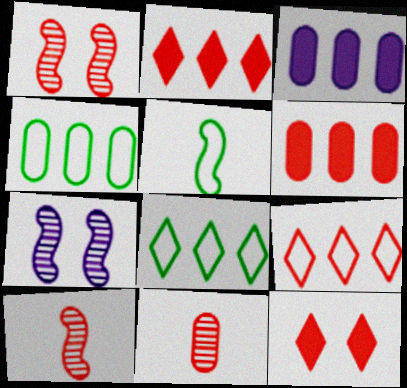[]